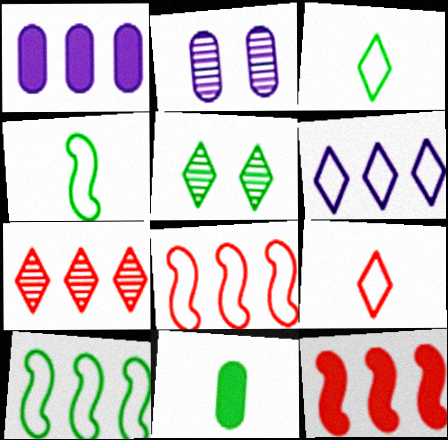[[1, 7, 10], 
[2, 3, 12], 
[5, 10, 11]]